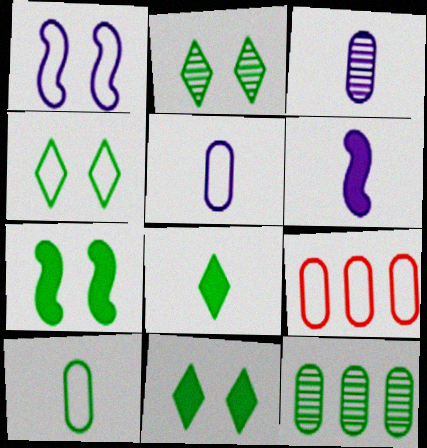[[2, 4, 11], 
[2, 6, 9]]